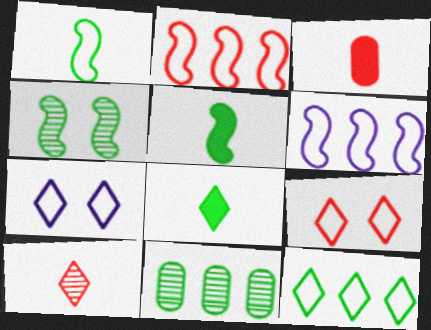[]